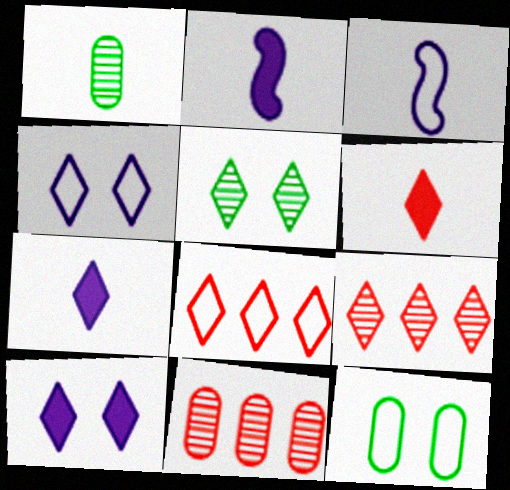[[1, 3, 6], 
[2, 9, 12], 
[3, 8, 12], 
[5, 7, 8]]